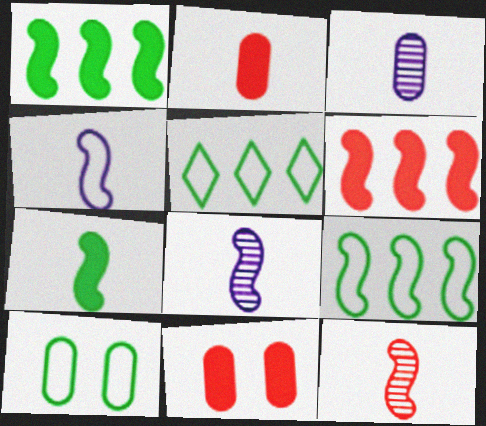[[4, 7, 12], 
[5, 8, 11]]